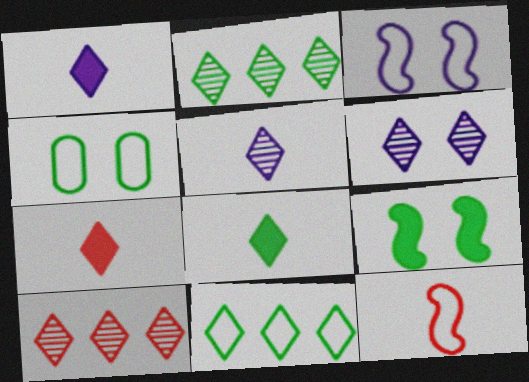[[1, 7, 8], 
[6, 7, 11]]